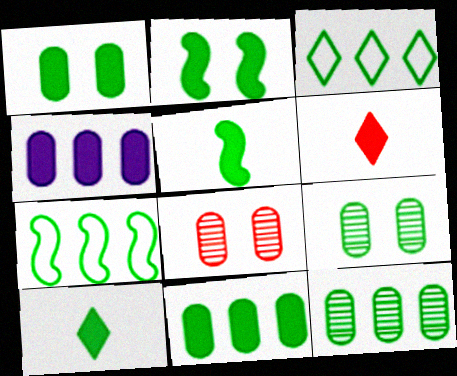[[2, 4, 6], 
[2, 10, 11], 
[3, 5, 9], 
[7, 9, 10]]